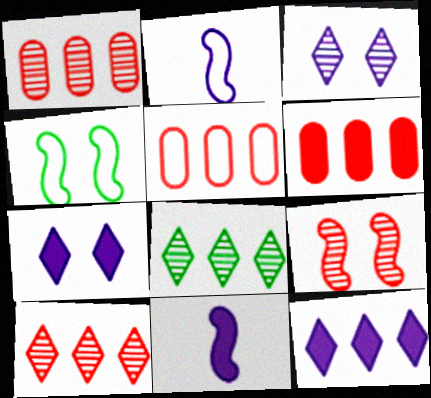[[1, 5, 6]]